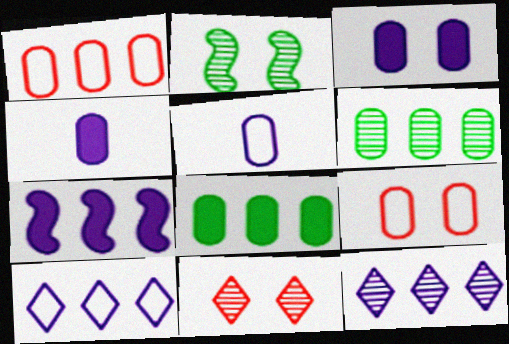[[4, 6, 9]]